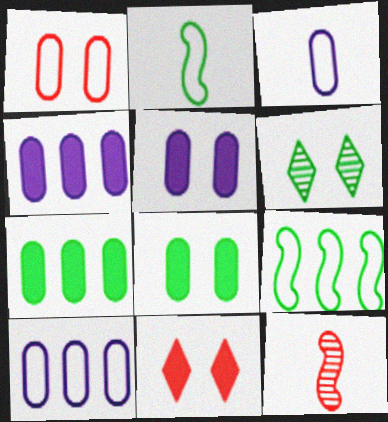[[2, 6, 7]]